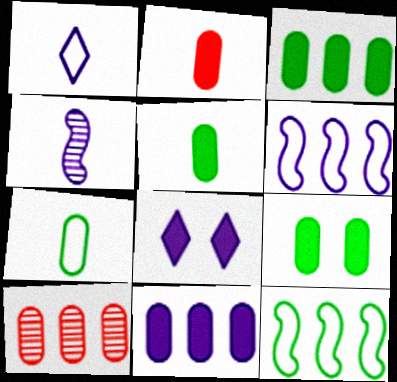[[2, 9, 11], 
[3, 5, 9]]